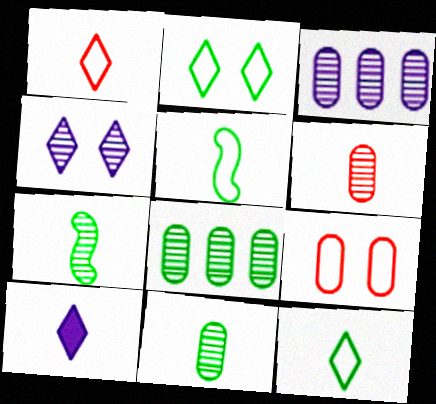[[5, 6, 10]]